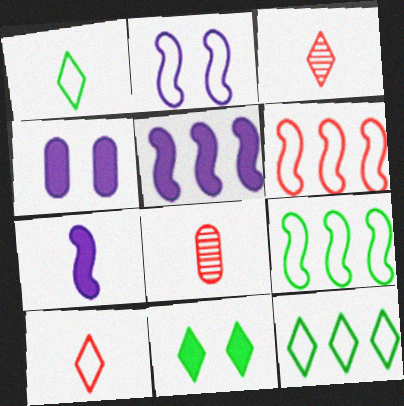[[1, 7, 8], 
[3, 4, 9]]